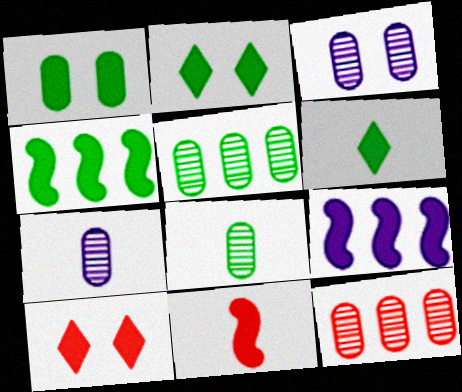[[1, 4, 6], 
[3, 8, 12]]